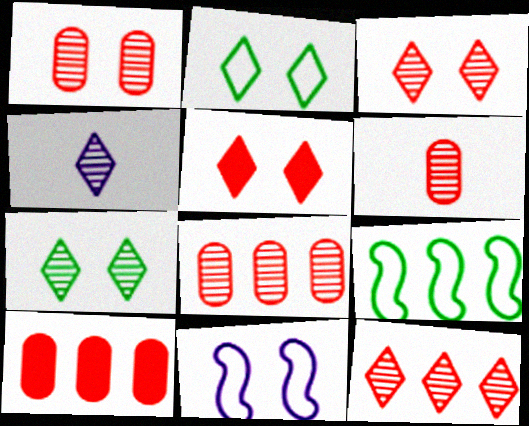[[1, 6, 8], 
[4, 7, 12]]